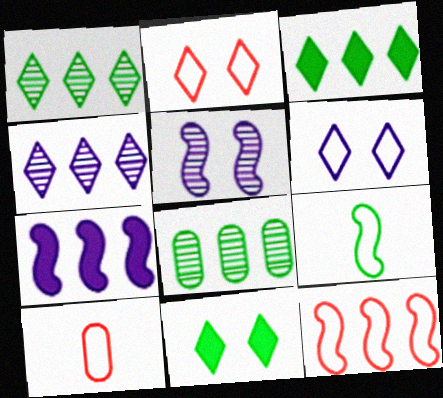[[2, 10, 12], 
[3, 5, 10], 
[8, 9, 11]]